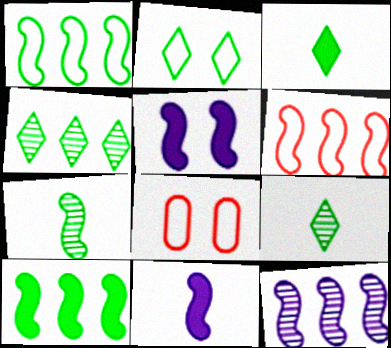[[2, 3, 4], 
[3, 8, 12], 
[4, 8, 11], 
[5, 6, 7], 
[6, 10, 12]]